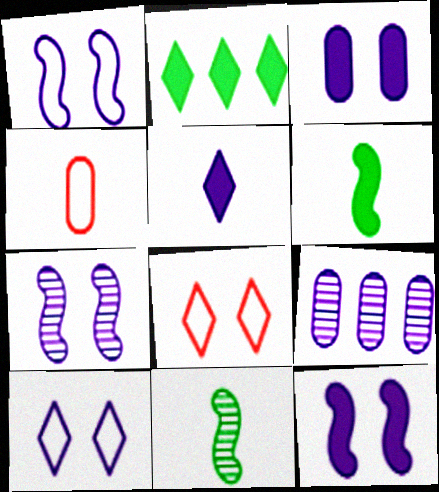[[1, 5, 9], 
[1, 7, 12], 
[2, 4, 7], 
[3, 7, 10], 
[4, 5, 11], 
[6, 8, 9]]